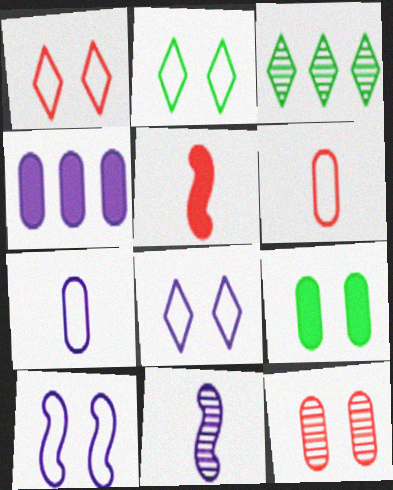[[1, 2, 8], 
[3, 11, 12], 
[4, 8, 11]]